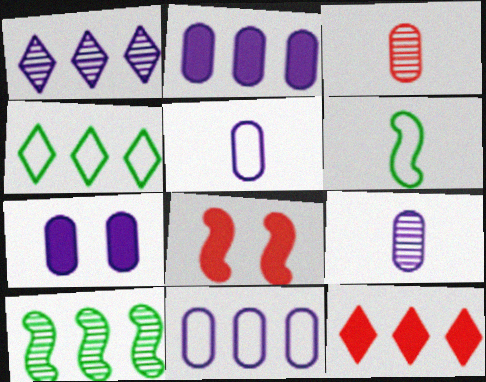[[1, 4, 12], 
[4, 8, 9], 
[7, 9, 11], 
[10, 11, 12]]